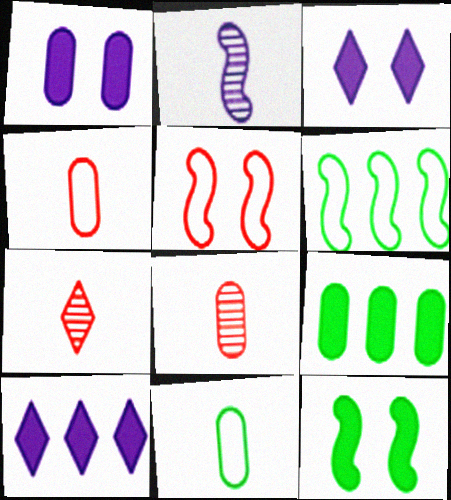[[1, 6, 7], 
[3, 6, 8]]